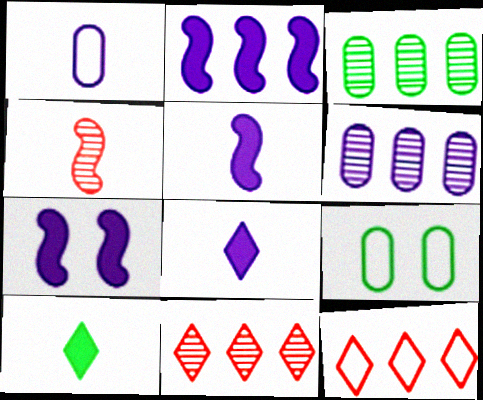[[1, 4, 10], 
[2, 3, 12], 
[2, 5, 7], 
[5, 9, 11]]